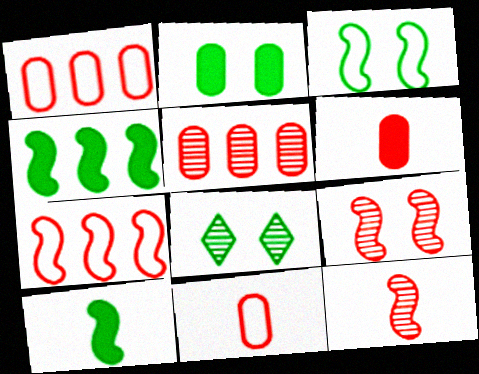[[2, 3, 8]]